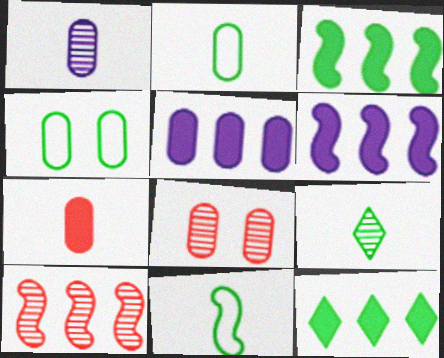[[1, 2, 7], 
[2, 5, 8], 
[3, 4, 9]]